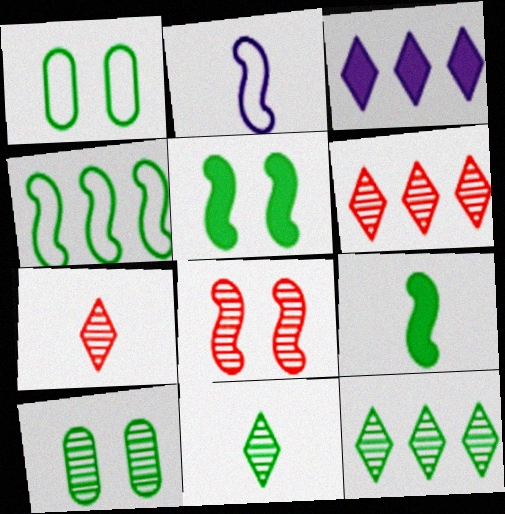[[1, 9, 12]]